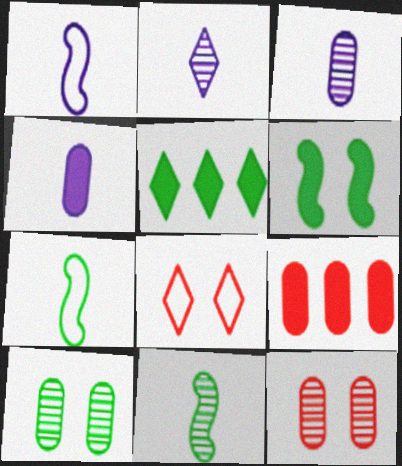[[1, 2, 4], 
[1, 5, 12], 
[2, 5, 8], 
[5, 7, 10]]